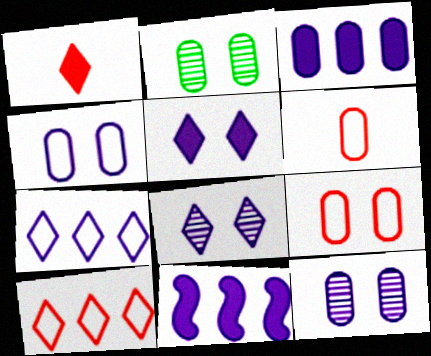[[2, 3, 6]]